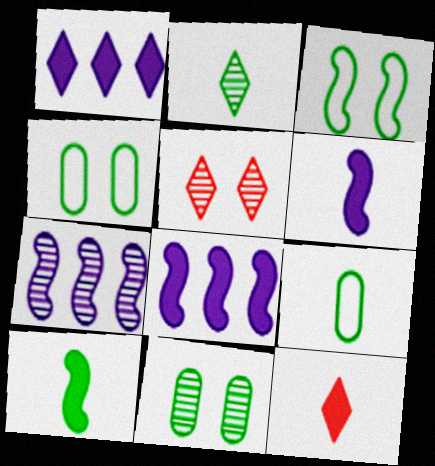[[2, 9, 10], 
[4, 7, 12], 
[5, 8, 9]]